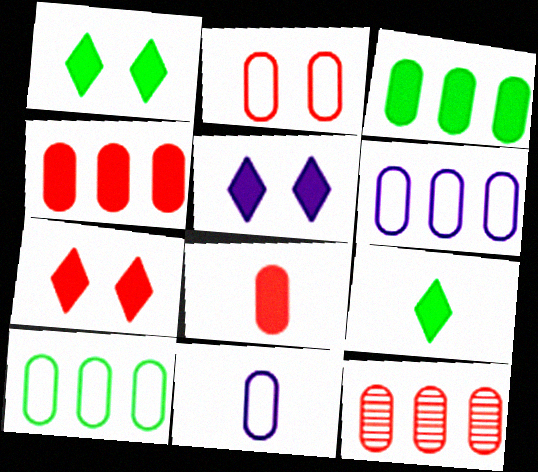[[1, 5, 7], 
[2, 8, 12], 
[2, 10, 11], 
[3, 6, 12]]